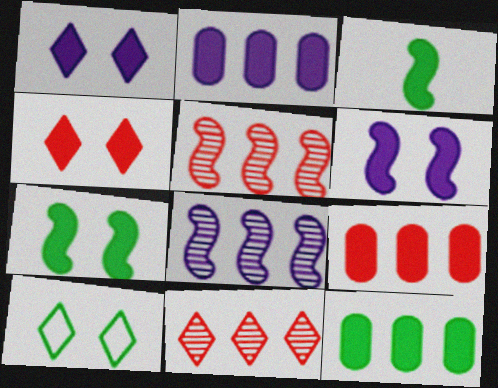[[1, 3, 9], 
[2, 3, 4], 
[2, 9, 12]]